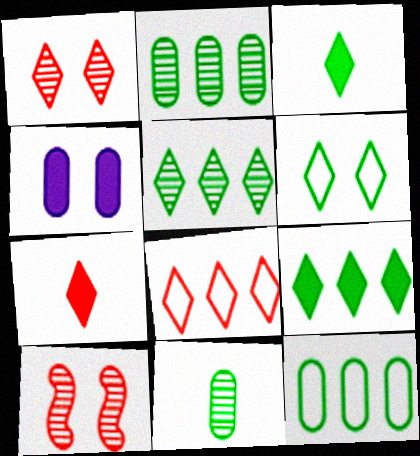[[1, 7, 8], 
[3, 5, 6], 
[4, 6, 10]]